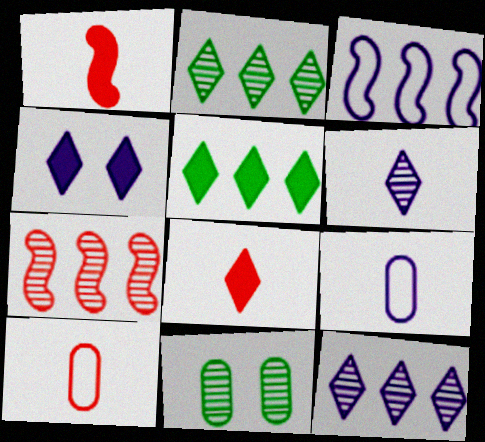[[3, 8, 11], 
[4, 5, 8], 
[6, 7, 11]]